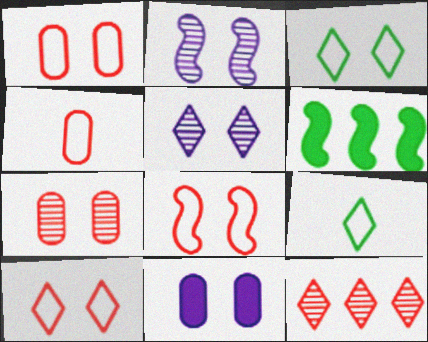[[1, 8, 10], 
[4, 5, 6]]